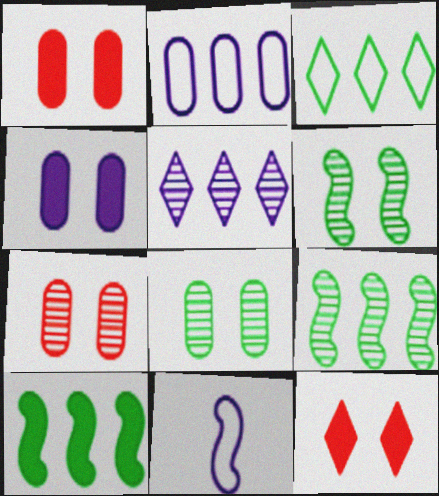[[4, 5, 11]]